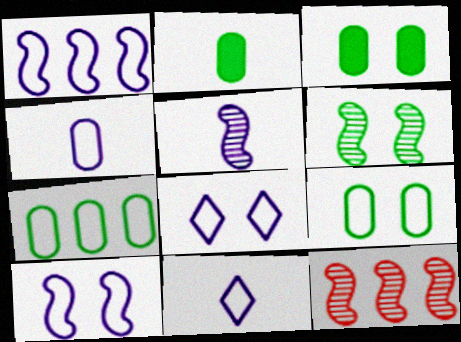[[1, 4, 8], 
[2, 8, 12], 
[3, 11, 12], 
[5, 6, 12]]